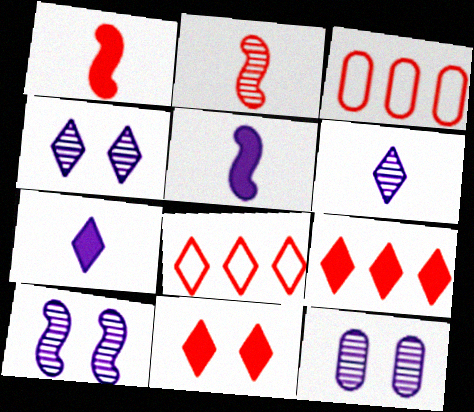[[2, 3, 11], 
[4, 10, 12]]